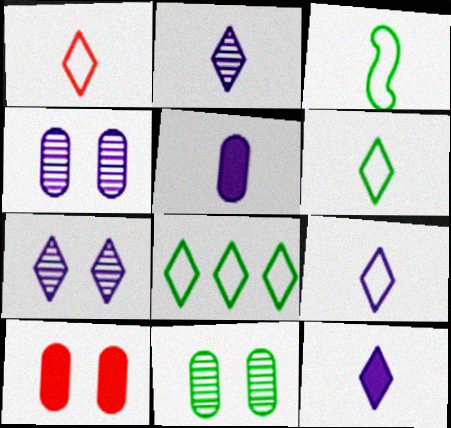[[1, 6, 9], 
[2, 9, 12]]